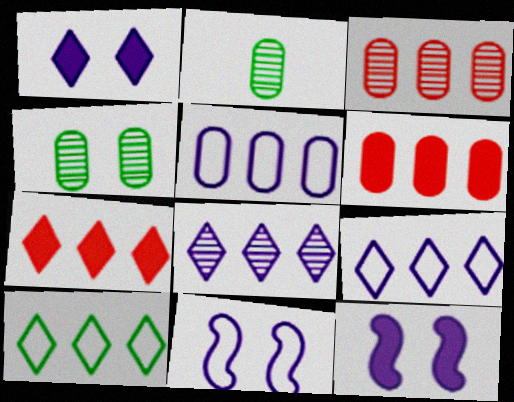[[2, 7, 11], 
[7, 8, 10]]